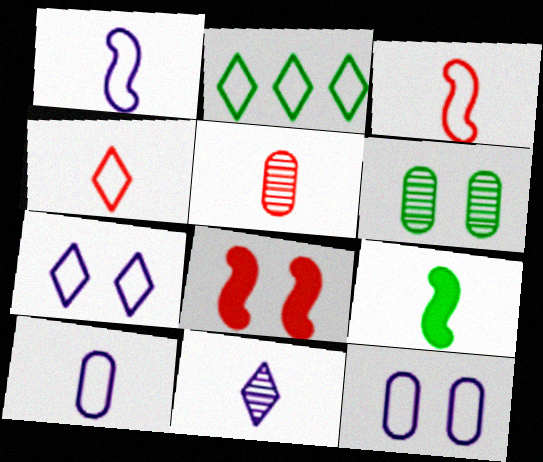[[2, 3, 12], 
[2, 4, 7], 
[2, 6, 9], 
[6, 7, 8]]